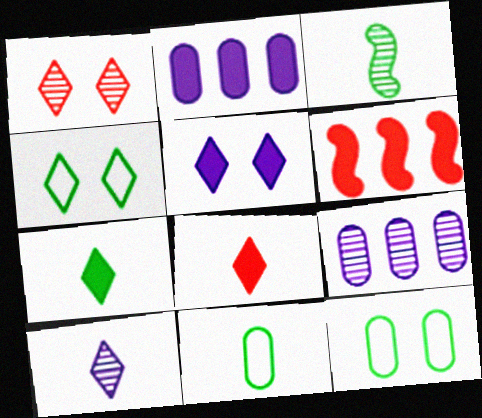[[1, 3, 9], 
[1, 4, 5], 
[3, 7, 11], 
[6, 10, 12]]